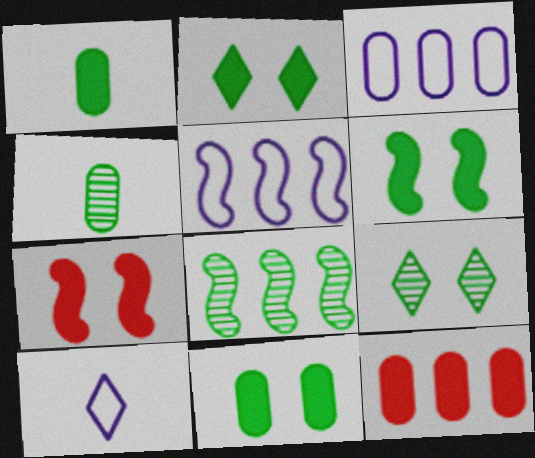[[2, 6, 11], 
[4, 8, 9]]